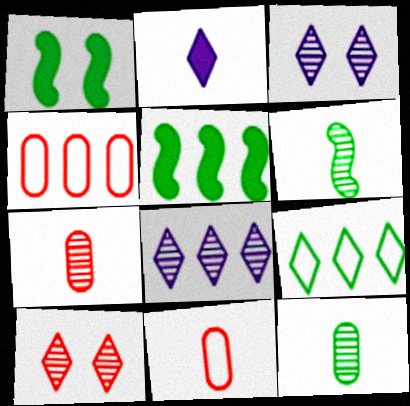[[1, 8, 11], 
[1, 9, 12], 
[2, 6, 11], 
[2, 9, 10], 
[3, 5, 11], 
[4, 5, 8]]